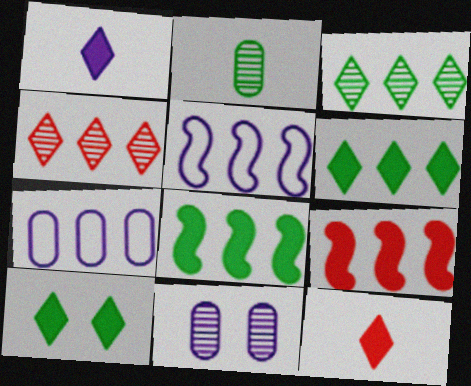[[1, 5, 11], 
[3, 7, 9], 
[4, 7, 8]]